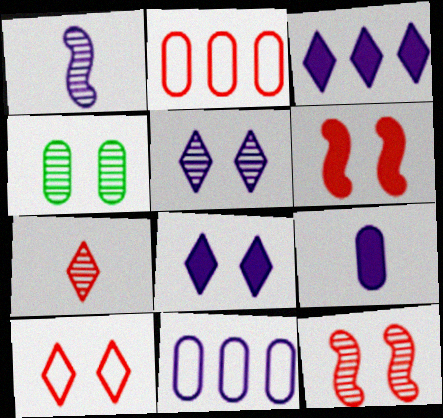[[1, 8, 11], 
[2, 4, 9], 
[2, 6, 7], 
[4, 5, 12]]